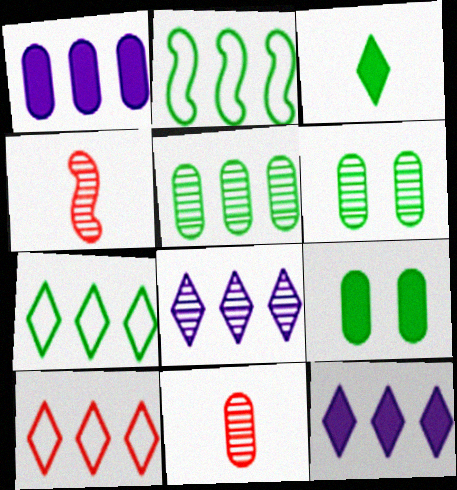[[2, 3, 6], 
[4, 6, 8]]